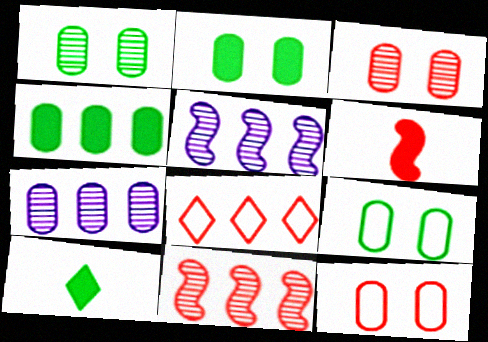[[1, 2, 9], 
[3, 6, 8], 
[4, 5, 8], 
[5, 10, 12]]